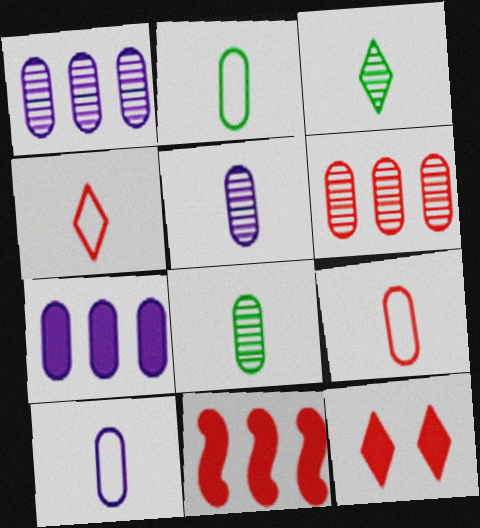[[2, 9, 10]]